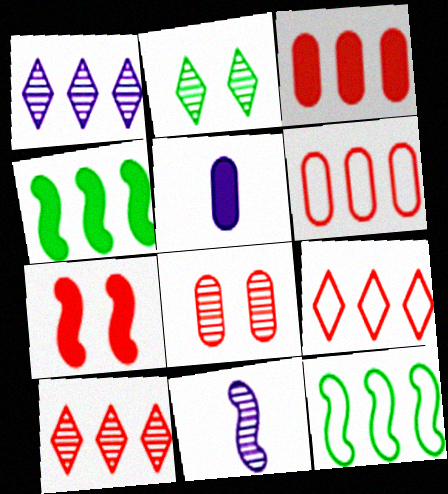[[1, 3, 12], 
[1, 4, 6], 
[7, 11, 12]]